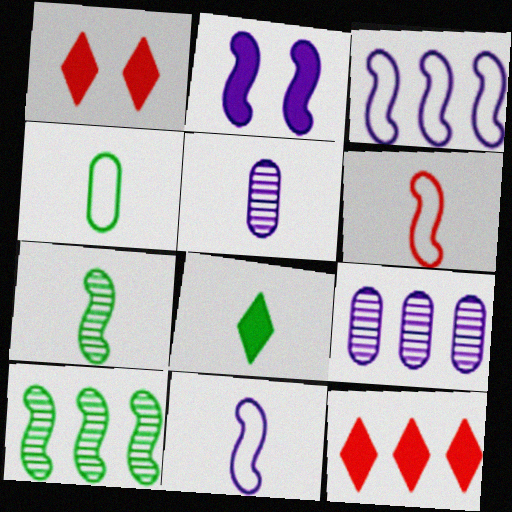[[2, 6, 10], 
[4, 7, 8], 
[5, 6, 8]]